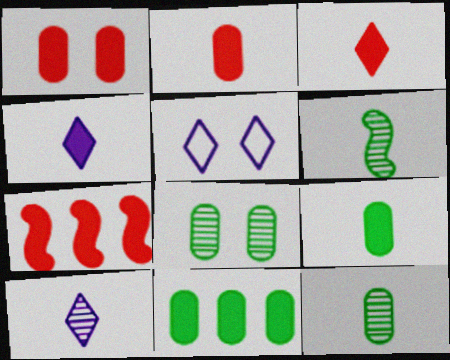[[1, 3, 7], 
[5, 7, 12]]